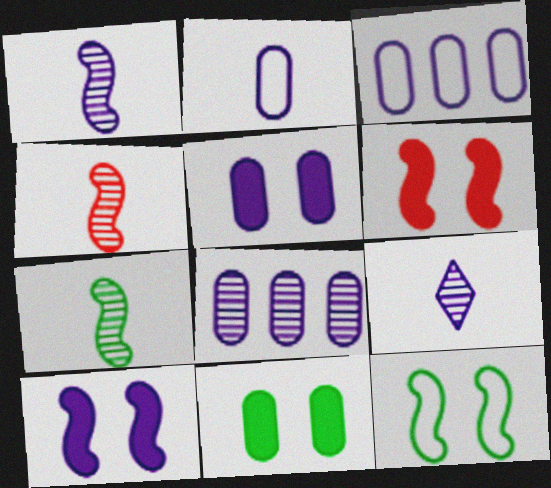[[1, 4, 7], 
[2, 5, 8], 
[3, 9, 10]]